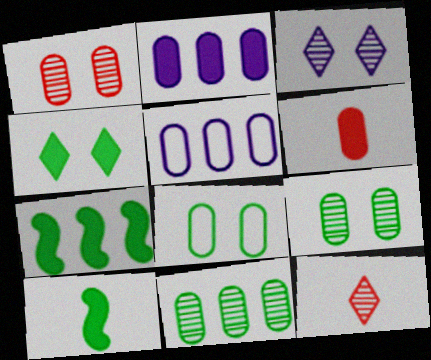[[5, 6, 9]]